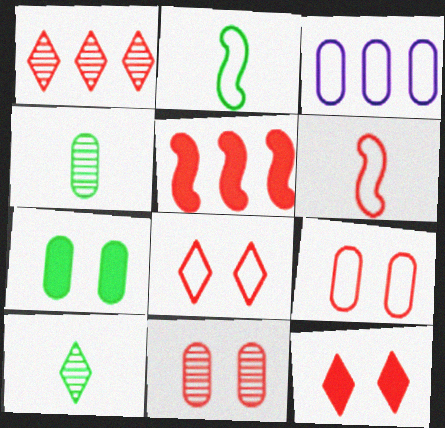[[2, 3, 8]]